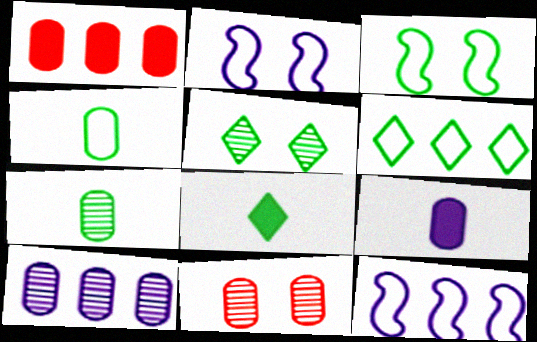[[3, 4, 6], 
[5, 6, 8], 
[7, 10, 11], 
[8, 11, 12]]